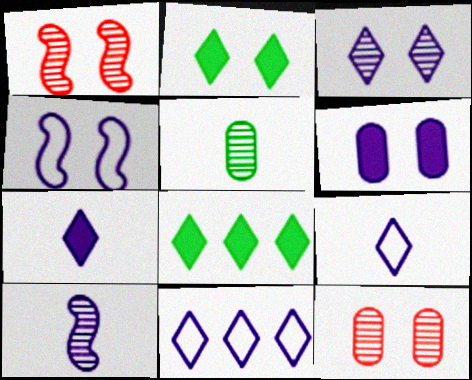[[2, 4, 12], 
[3, 4, 6], 
[3, 7, 11], 
[6, 10, 11]]